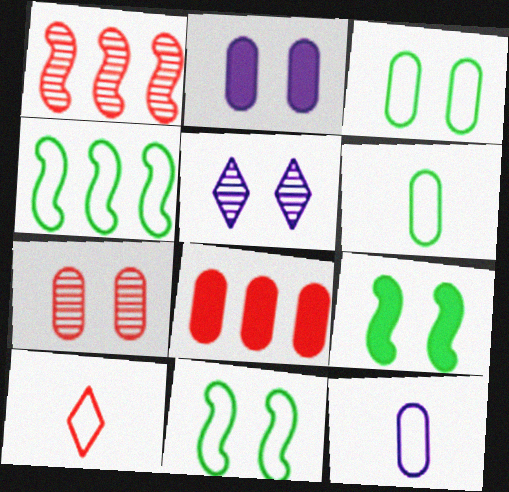[[2, 3, 7]]